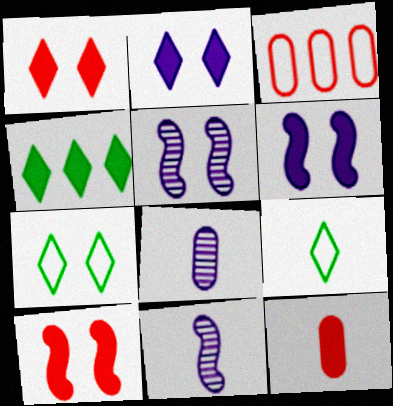[[4, 6, 12], 
[9, 11, 12]]